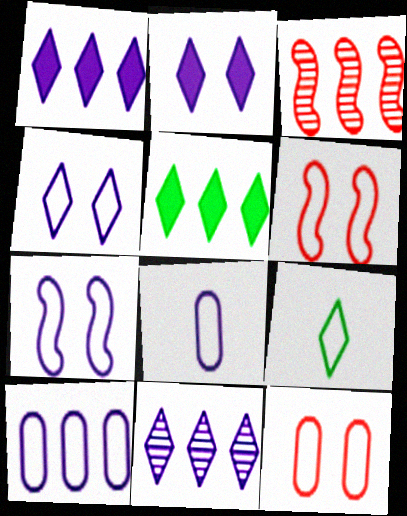[[3, 5, 10], 
[6, 9, 10]]